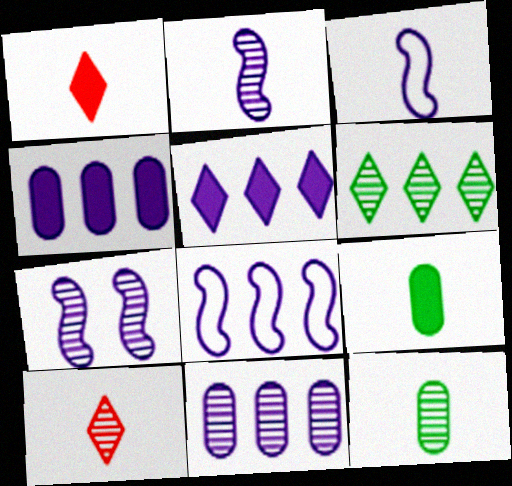[[1, 3, 12], 
[2, 10, 12], 
[3, 9, 10], 
[5, 8, 11]]